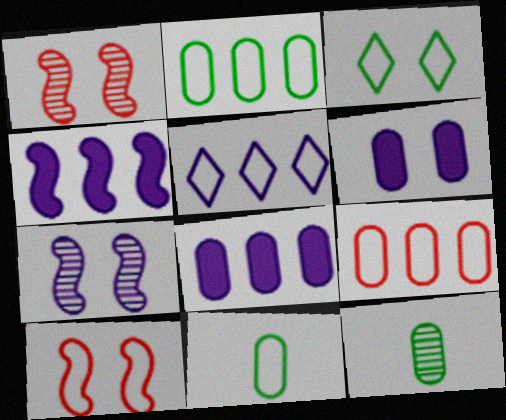[[1, 3, 6], 
[5, 10, 11], 
[6, 9, 12]]